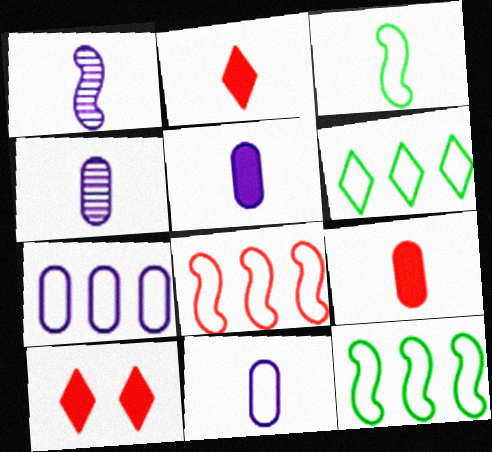[[2, 3, 4], 
[4, 5, 11], 
[4, 10, 12], 
[6, 7, 8]]